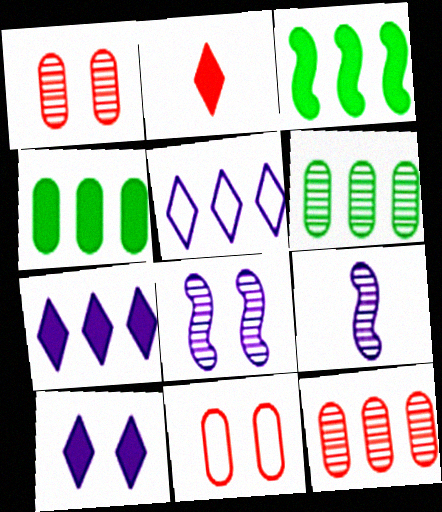[[3, 5, 12]]